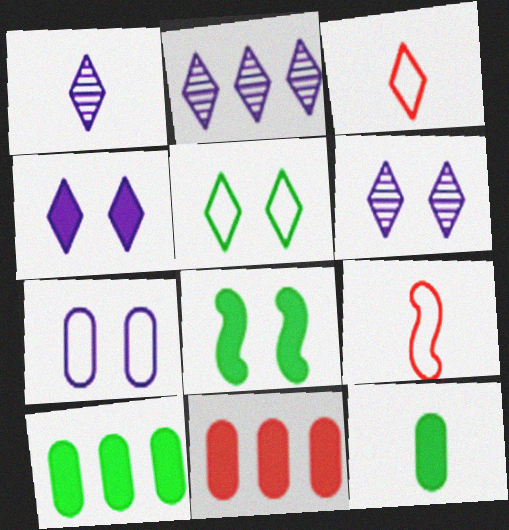[[1, 2, 6], 
[1, 9, 12], 
[6, 9, 10]]